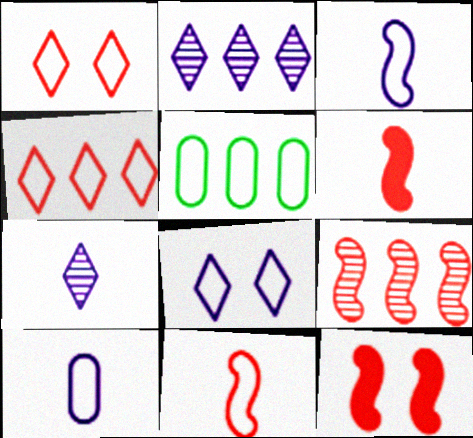[[1, 3, 5], 
[5, 7, 12], 
[5, 8, 11], 
[9, 11, 12]]